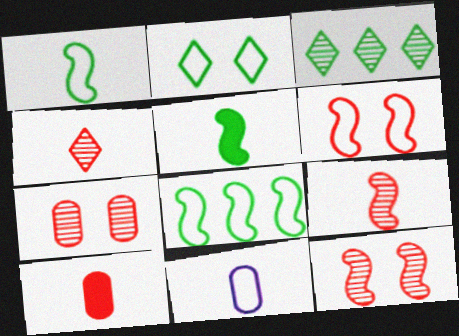[[4, 5, 11]]